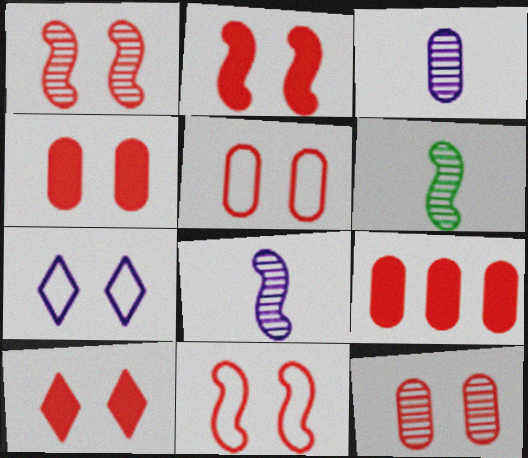[[1, 2, 11], 
[1, 5, 10], 
[2, 4, 10], 
[4, 5, 12], 
[6, 7, 9], 
[10, 11, 12]]